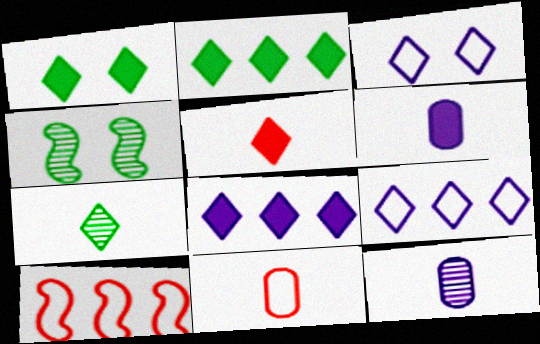[[1, 5, 8], 
[1, 10, 12], 
[4, 8, 11]]